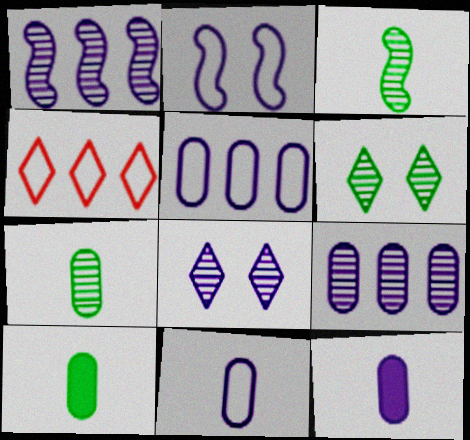[]